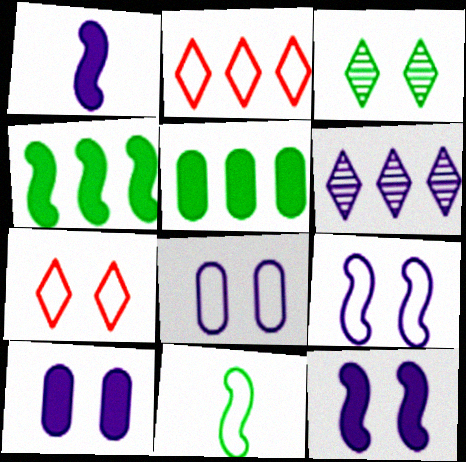[[1, 6, 8], 
[2, 8, 11], 
[3, 5, 11]]